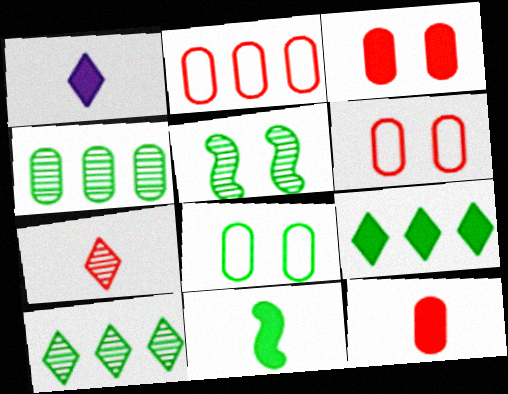[[1, 2, 5], 
[1, 11, 12], 
[8, 10, 11]]